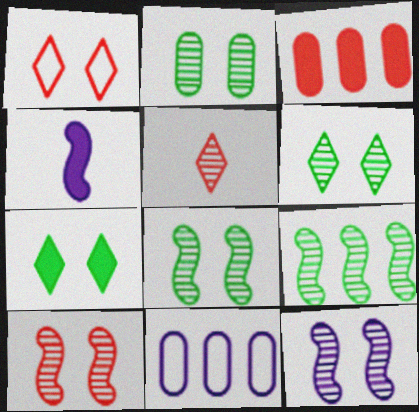[[2, 6, 8], 
[3, 4, 7], 
[8, 10, 12]]